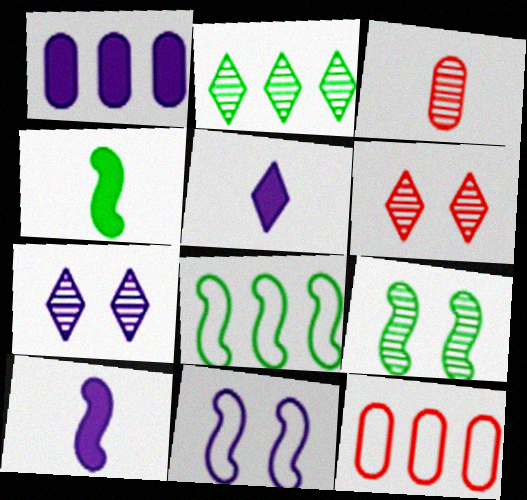[[4, 7, 12], 
[4, 8, 9], 
[5, 9, 12]]